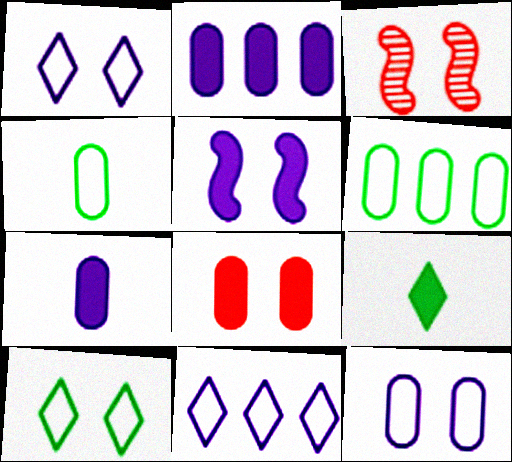[]